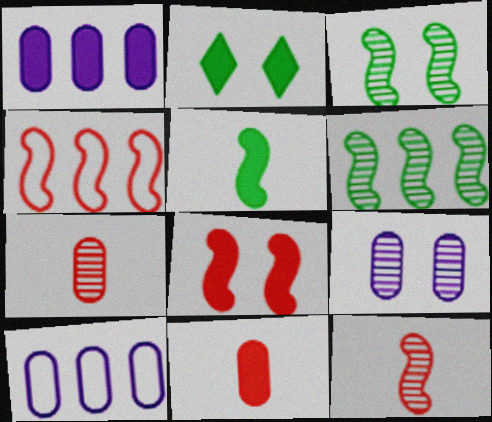[[2, 10, 12], 
[4, 8, 12]]